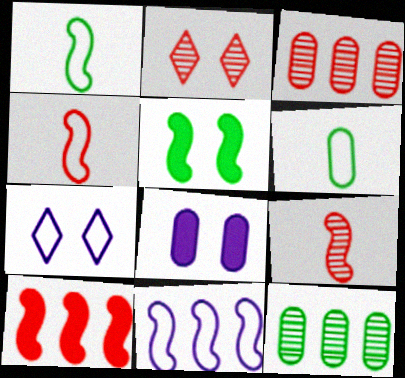[[2, 3, 9], 
[3, 6, 8], 
[5, 9, 11]]